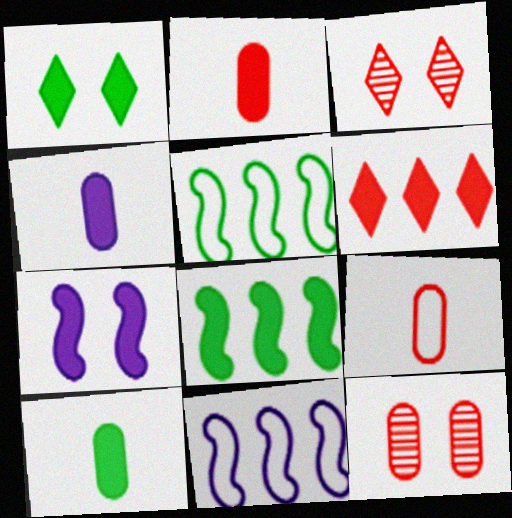[[1, 8, 10], 
[2, 4, 10], 
[3, 4, 5], 
[3, 10, 11], 
[6, 7, 10]]